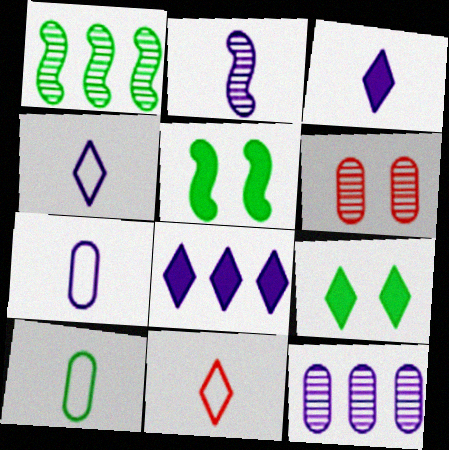[[1, 9, 10], 
[2, 3, 7], 
[5, 11, 12]]